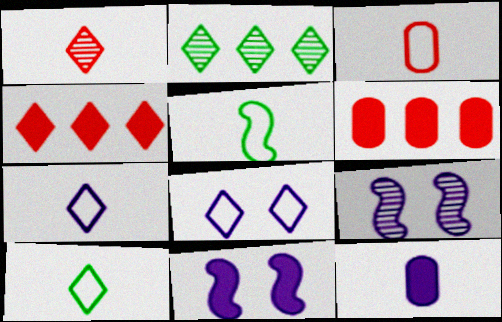[[1, 5, 12], 
[2, 3, 11], 
[3, 5, 7], 
[6, 9, 10]]